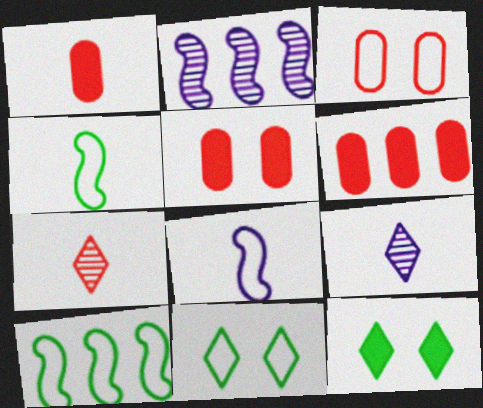[[1, 2, 11], 
[1, 4, 9], 
[1, 5, 6], 
[5, 9, 10]]